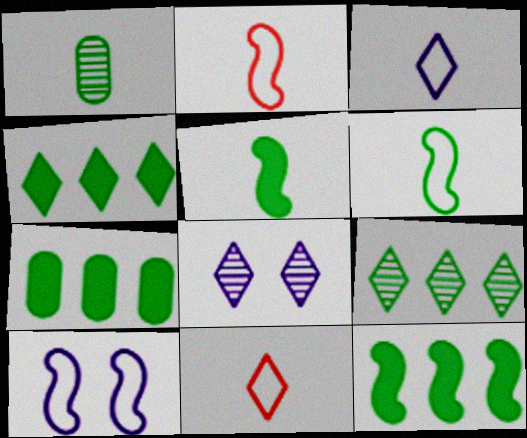[[2, 7, 8], 
[4, 7, 12], 
[4, 8, 11]]